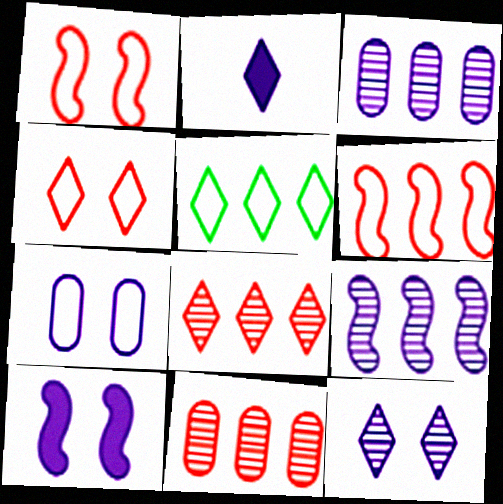[[2, 7, 9], 
[7, 10, 12]]